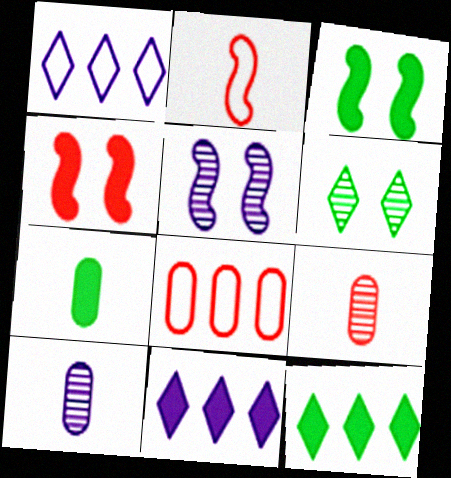[[1, 3, 9], 
[3, 7, 12], 
[4, 7, 11]]